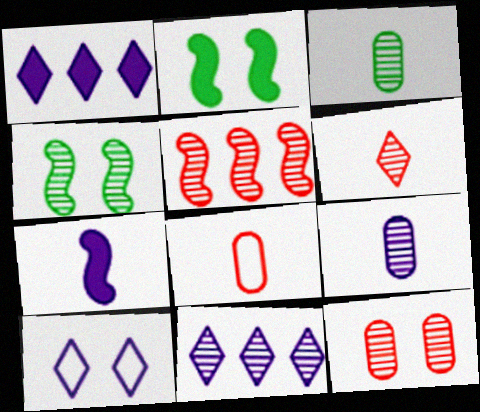[[1, 4, 8], 
[2, 8, 11], 
[2, 10, 12], 
[5, 6, 12]]